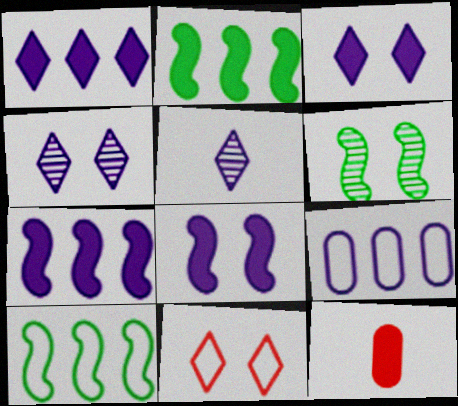[[2, 3, 12], 
[4, 10, 12], 
[5, 8, 9]]